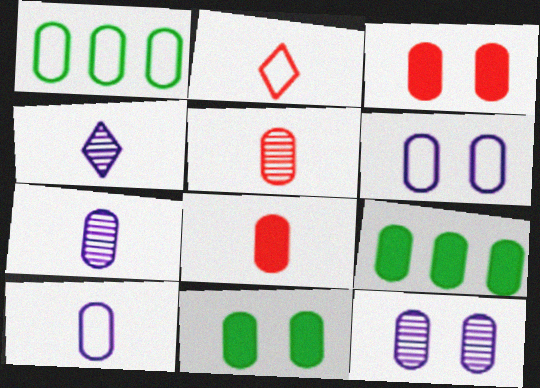[[1, 3, 7], 
[1, 8, 12], 
[5, 6, 9]]